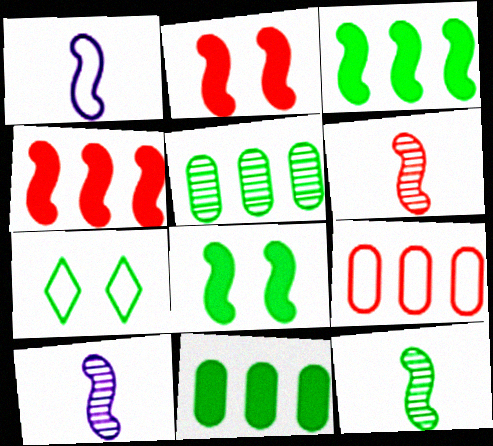[[1, 7, 9], 
[6, 10, 12], 
[7, 11, 12]]